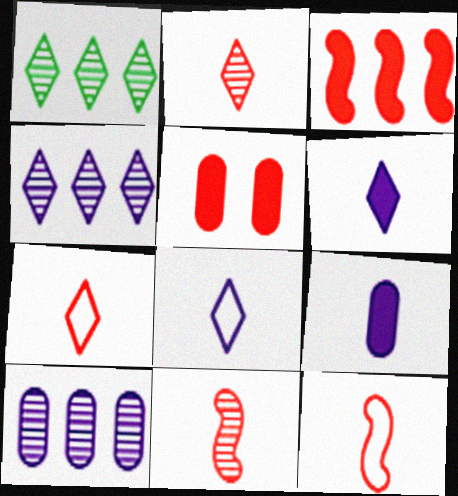[]